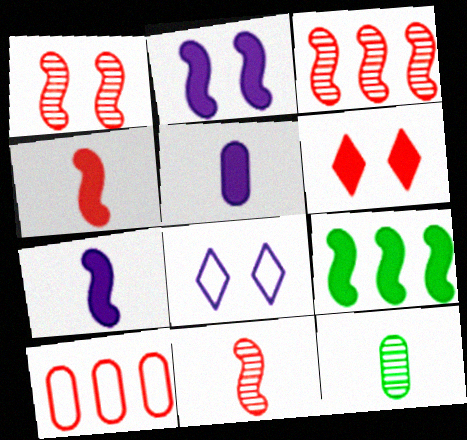[[1, 3, 11], 
[2, 4, 9], 
[5, 6, 9], 
[6, 10, 11]]